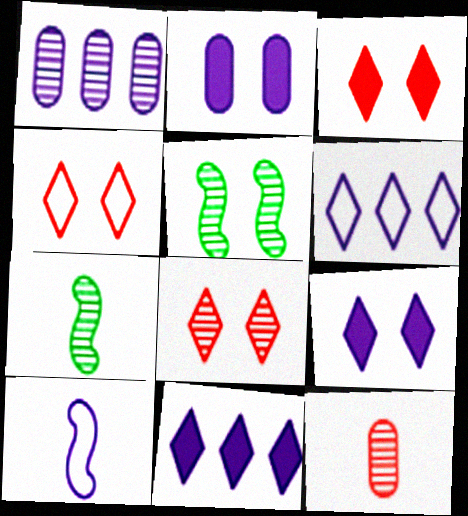[[1, 7, 8], 
[1, 9, 10], 
[2, 4, 5], 
[3, 4, 8]]